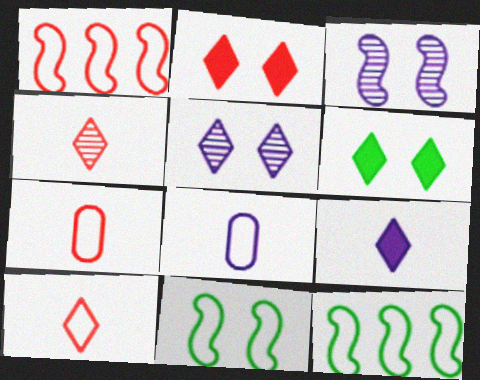[]